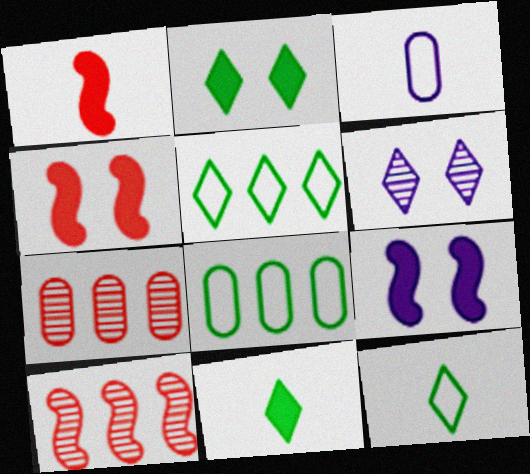[[1, 6, 8], 
[2, 3, 10], 
[7, 9, 12]]